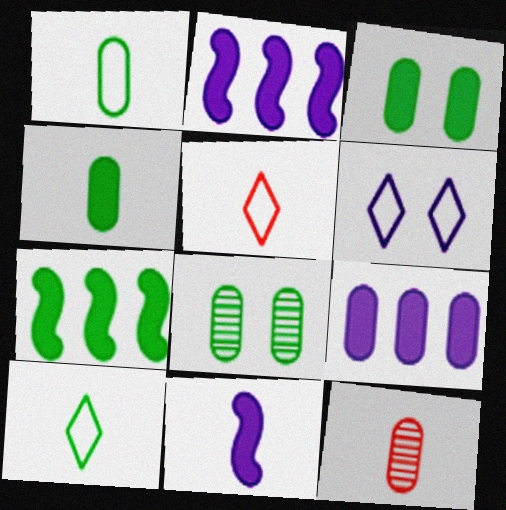[[2, 5, 8], 
[6, 7, 12], 
[7, 8, 10], 
[10, 11, 12]]